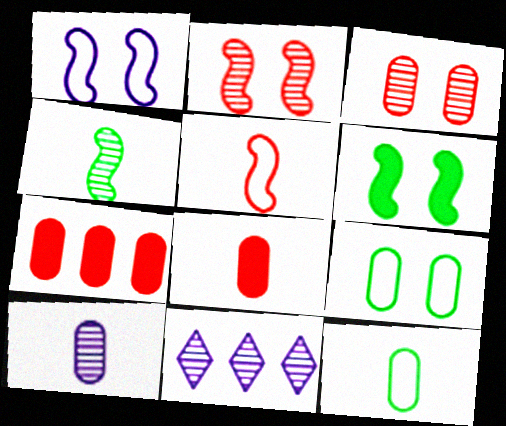[[1, 2, 6], 
[3, 4, 11], 
[7, 9, 10], 
[8, 10, 12]]